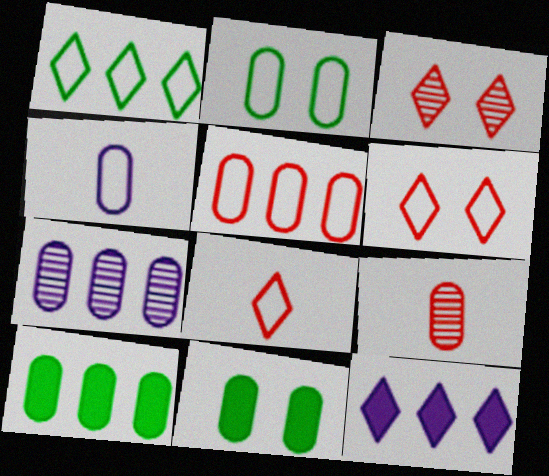[[2, 4, 5], 
[5, 7, 10]]